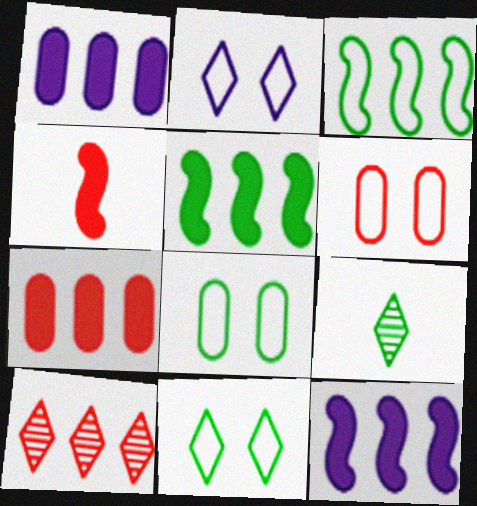[[1, 3, 10], 
[4, 6, 10], 
[5, 8, 9], 
[6, 9, 12]]